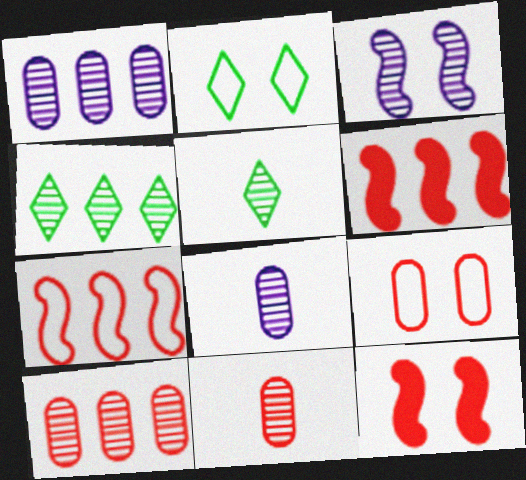[[2, 6, 8], 
[3, 4, 11], 
[3, 5, 10]]